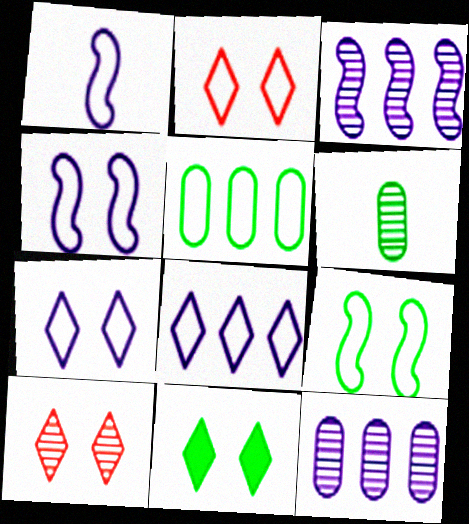[[1, 2, 5], 
[3, 6, 10], 
[7, 10, 11]]